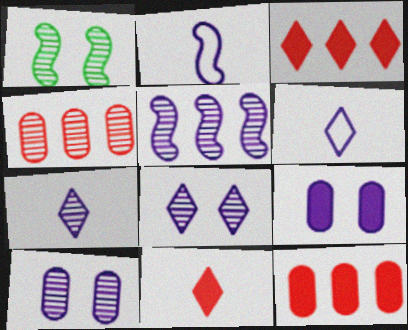[[1, 4, 7], 
[1, 6, 12], 
[5, 6, 9], 
[5, 7, 10]]